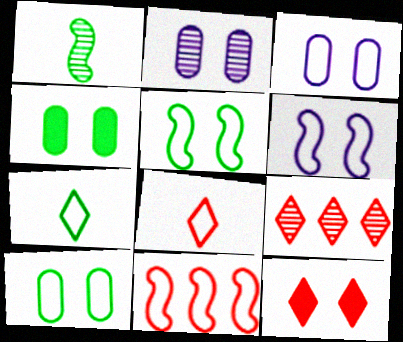[[1, 2, 9], 
[2, 5, 12], 
[3, 7, 11], 
[8, 9, 12]]